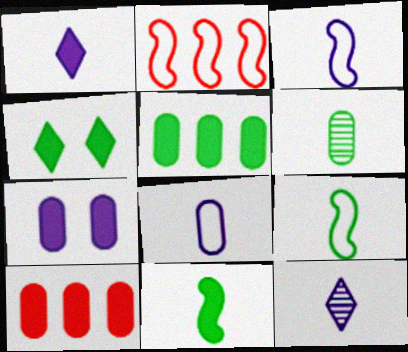[[4, 5, 11]]